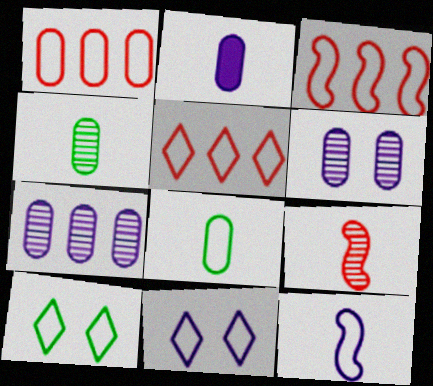[[1, 3, 5], 
[1, 10, 12], 
[3, 8, 11]]